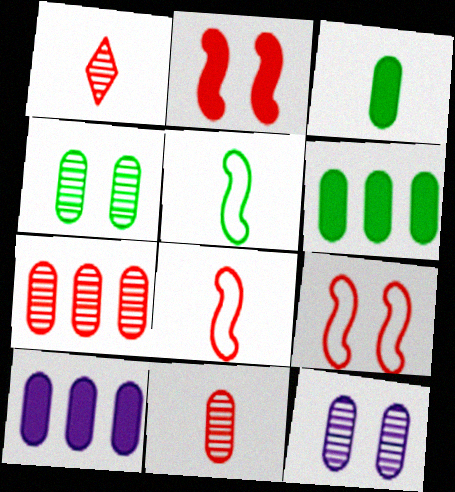[]